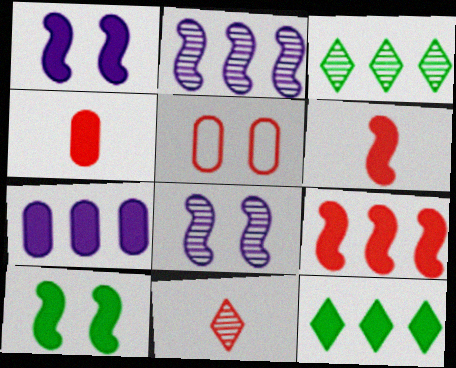[[1, 4, 12], 
[5, 9, 11], 
[7, 9, 12]]